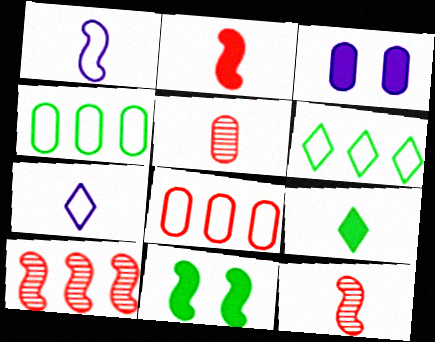[[1, 5, 9], 
[1, 10, 11], 
[3, 4, 5], 
[3, 6, 12]]